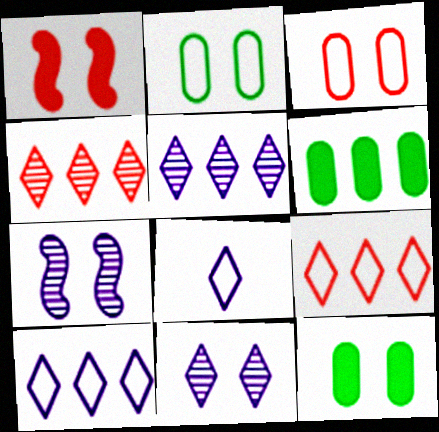[[1, 2, 11]]